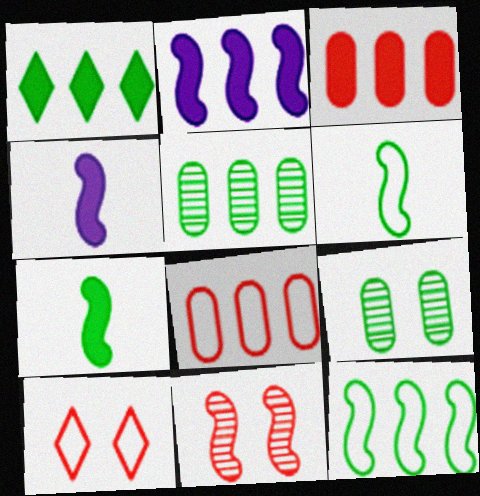[[1, 2, 3], 
[1, 5, 12], 
[1, 6, 9], 
[2, 6, 11], 
[4, 5, 10], 
[4, 11, 12]]